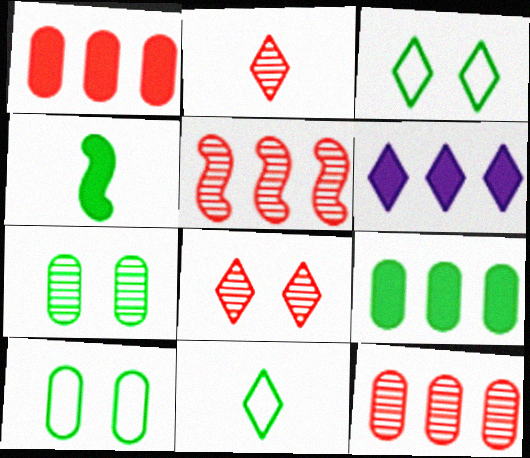[[2, 3, 6], 
[6, 8, 11]]